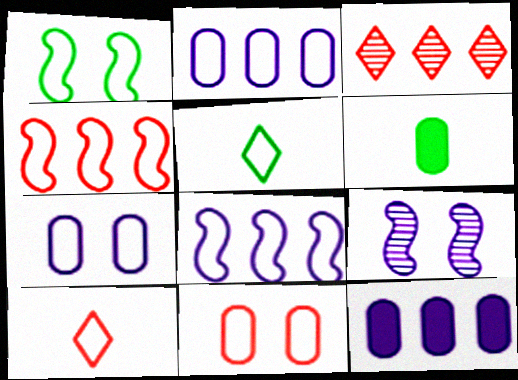[[1, 2, 10], 
[4, 5, 7], 
[4, 10, 11], 
[5, 8, 11]]